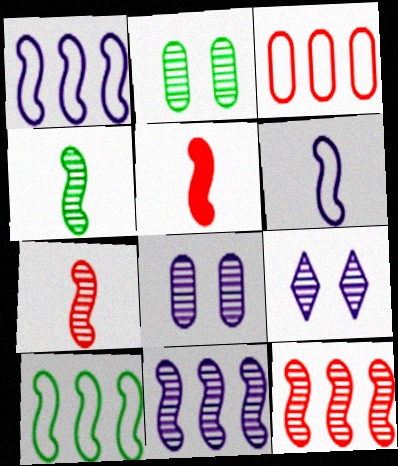[[4, 5, 6]]